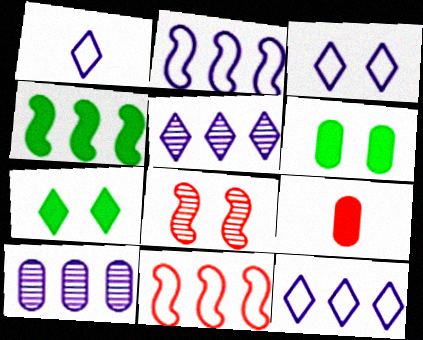[[1, 3, 12], 
[3, 6, 8]]